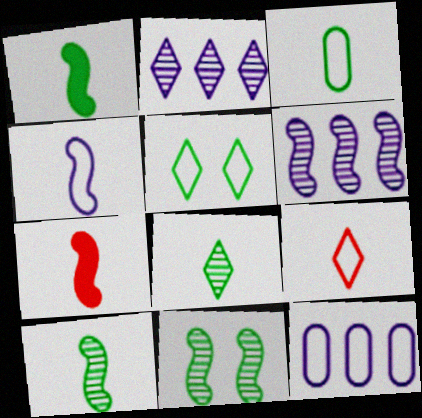[[1, 3, 8], 
[3, 4, 9], 
[4, 7, 10]]